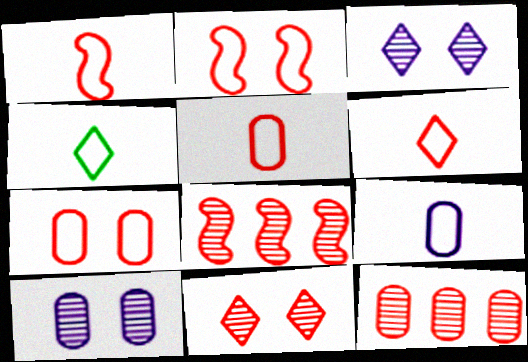[[1, 4, 9], 
[1, 5, 6]]